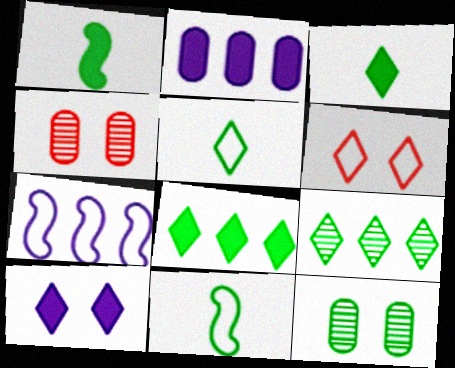[[3, 4, 7], 
[8, 11, 12]]